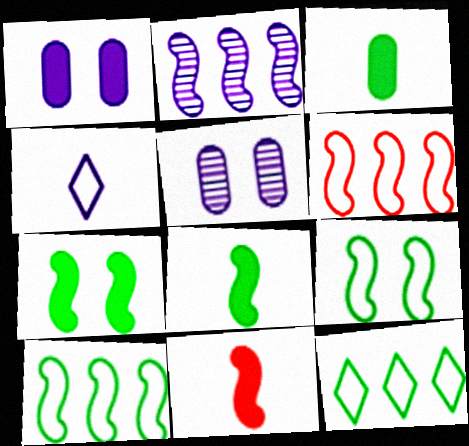[[1, 2, 4], 
[2, 9, 11], 
[5, 11, 12]]